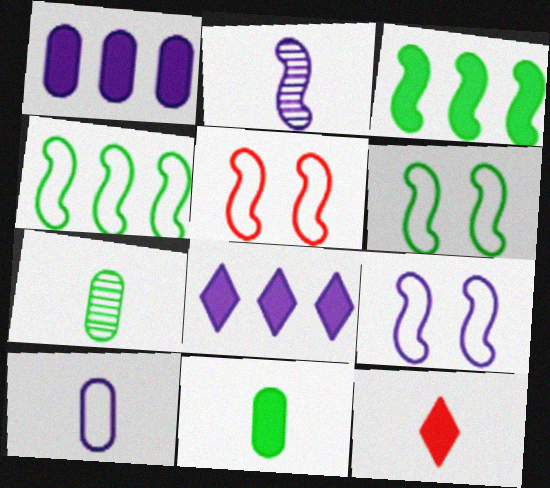[[2, 3, 5], 
[5, 6, 9], 
[5, 7, 8]]